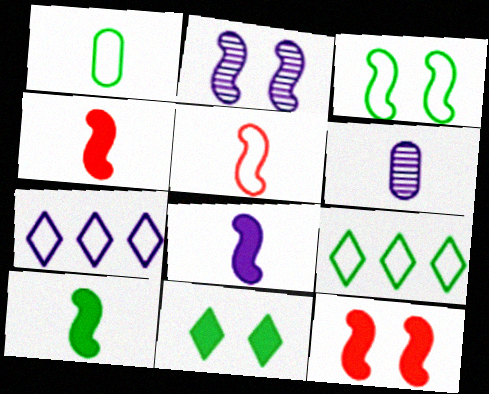[[1, 3, 9], 
[2, 3, 12], 
[4, 8, 10], 
[6, 9, 12]]